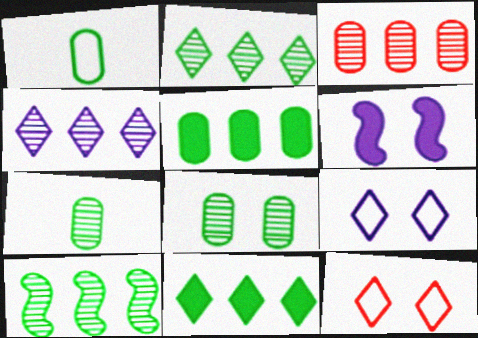[[1, 5, 8], 
[3, 4, 10], 
[6, 8, 12]]